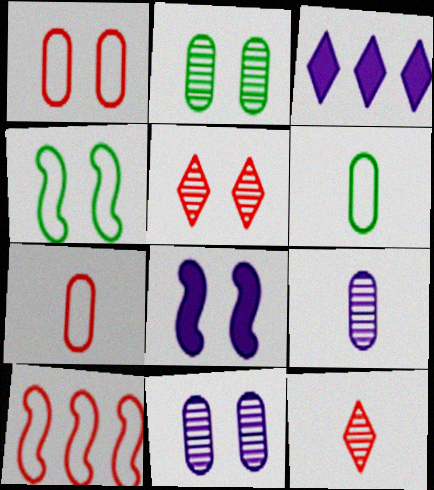[]